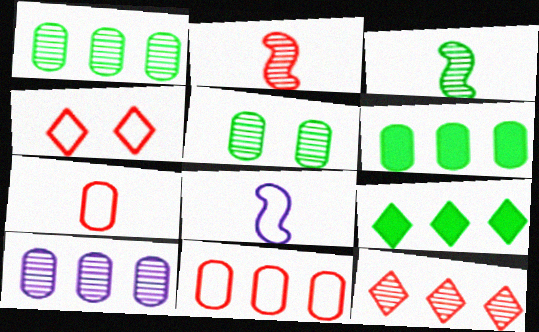[[6, 10, 11]]